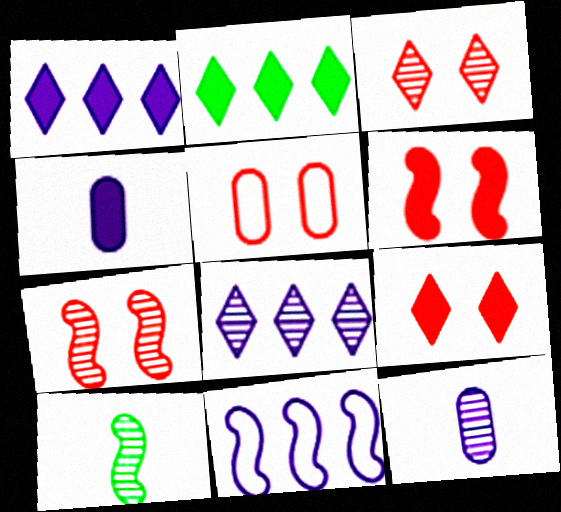[[1, 5, 10], 
[2, 4, 6], 
[3, 5, 6], 
[5, 7, 9], 
[6, 10, 11]]